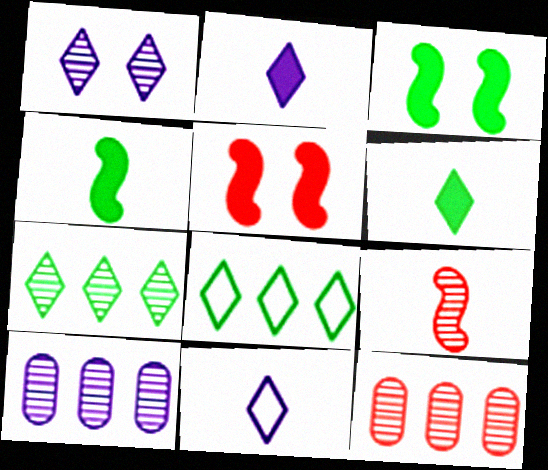[[3, 11, 12]]